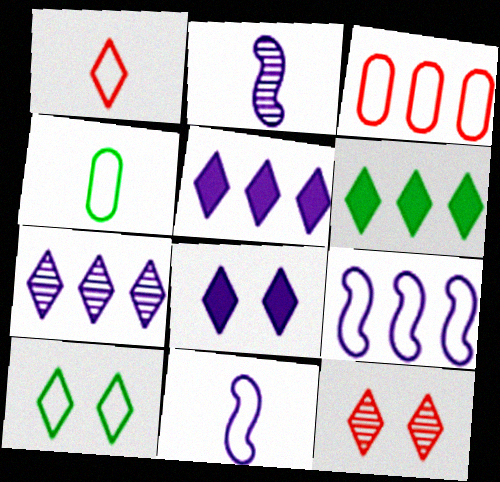[[1, 4, 11], 
[3, 10, 11], 
[8, 10, 12]]